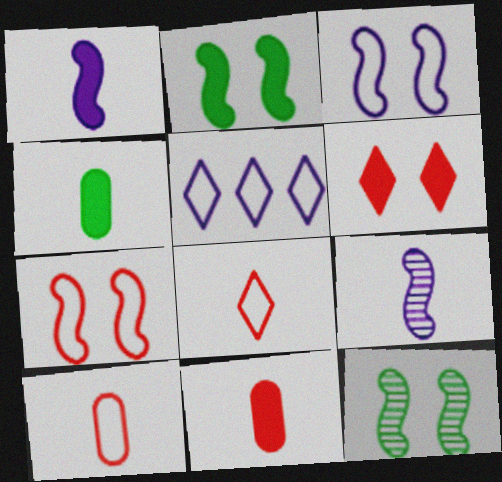[[4, 8, 9], 
[5, 11, 12]]